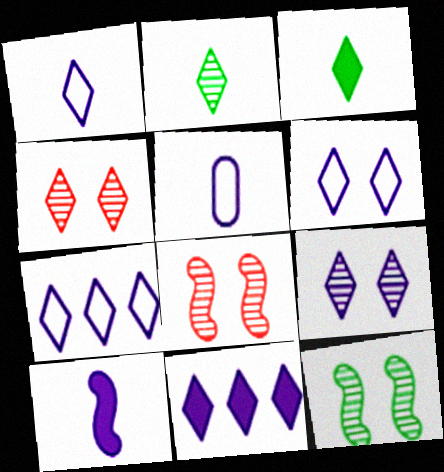[[1, 6, 7], 
[1, 9, 11], 
[3, 4, 7]]